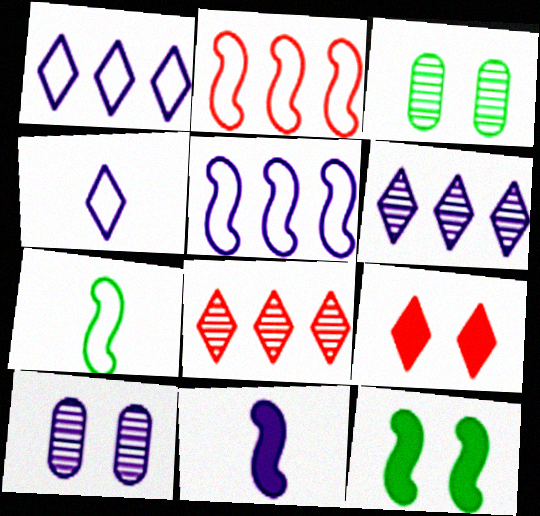[[1, 10, 11]]